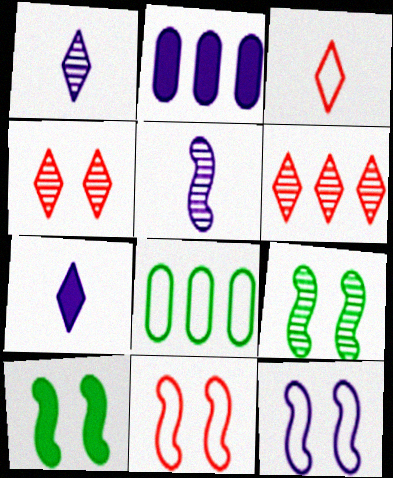[[1, 2, 12], 
[2, 3, 9], 
[3, 8, 12]]